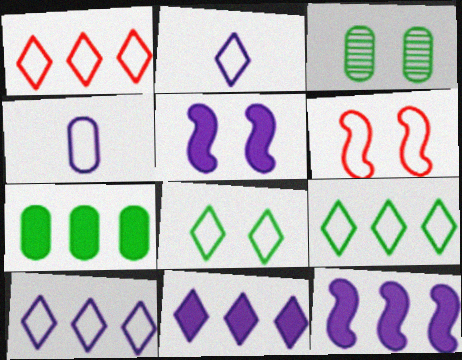[[1, 2, 8], 
[1, 9, 10], 
[4, 6, 9]]